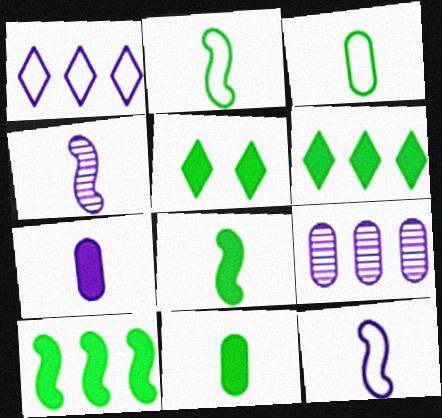[[5, 10, 11]]